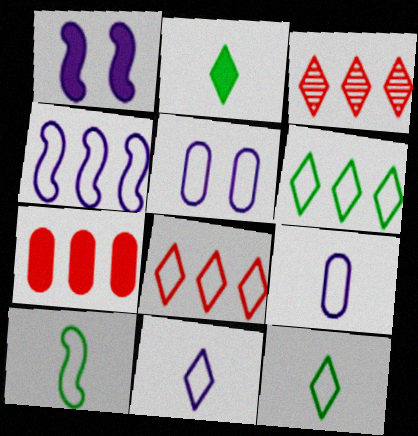[[1, 2, 7], 
[4, 5, 11], 
[5, 8, 10]]